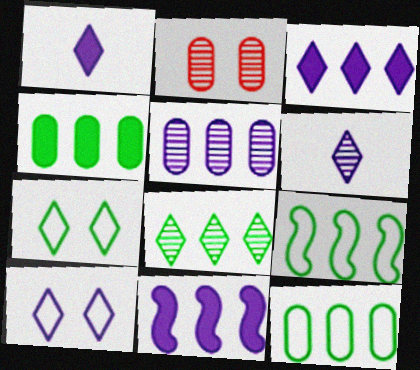[[1, 2, 9], 
[3, 6, 10], 
[4, 8, 9]]